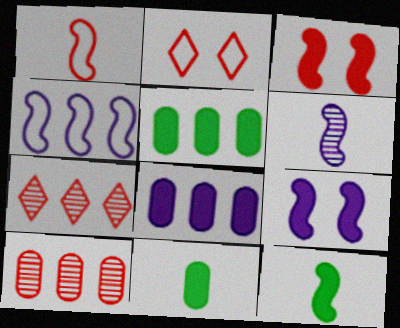[[1, 6, 12], 
[2, 5, 6], 
[4, 5, 7], 
[4, 6, 9]]